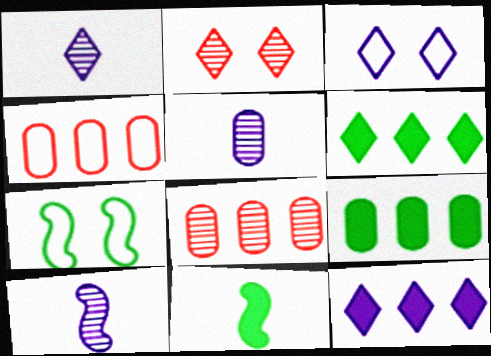[[1, 3, 12], 
[1, 5, 10], 
[3, 8, 11]]